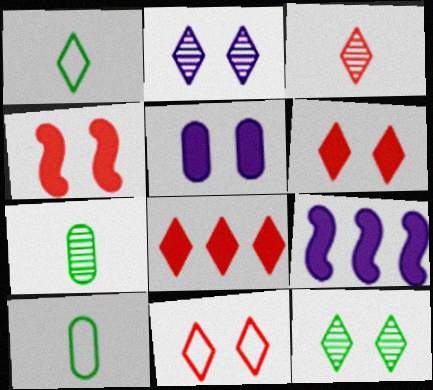[[1, 2, 8], 
[3, 8, 11], 
[7, 9, 11]]